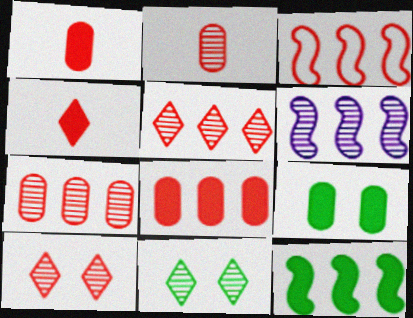[[1, 3, 10], 
[2, 6, 11], 
[3, 5, 8], 
[3, 6, 12]]